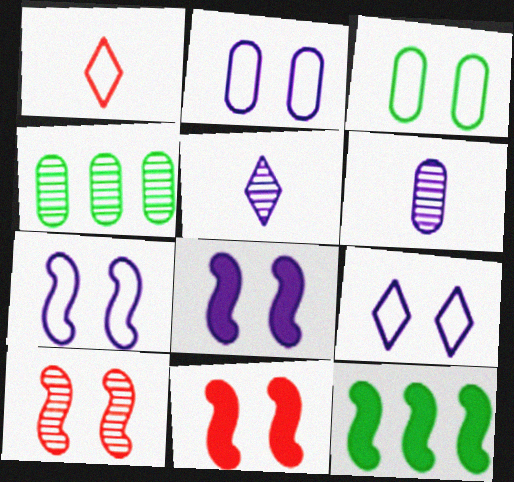[[1, 4, 8], 
[2, 7, 9], 
[4, 5, 10]]